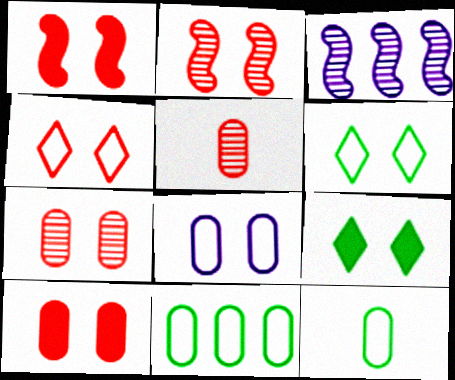[[1, 4, 7], 
[2, 4, 10], 
[2, 8, 9]]